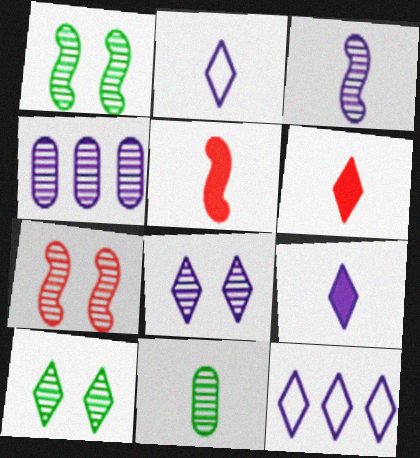[[2, 5, 11], 
[3, 4, 8], 
[6, 10, 12], 
[8, 9, 12]]